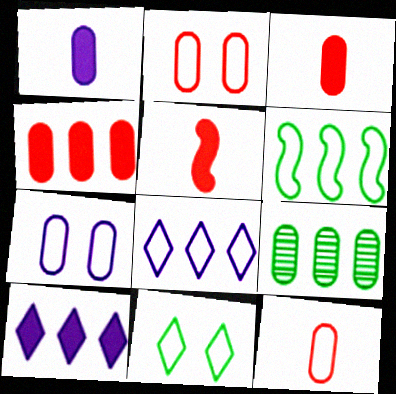[[1, 2, 9], 
[3, 7, 9]]